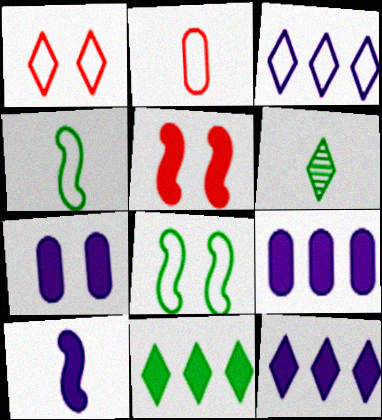[[1, 6, 12], 
[2, 3, 8], 
[2, 6, 10], 
[7, 10, 12]]